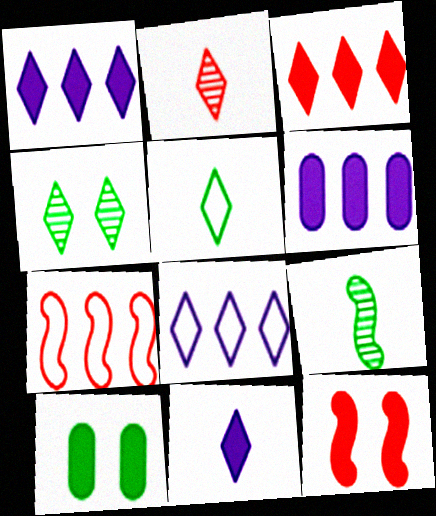[[2, 5, 11]]